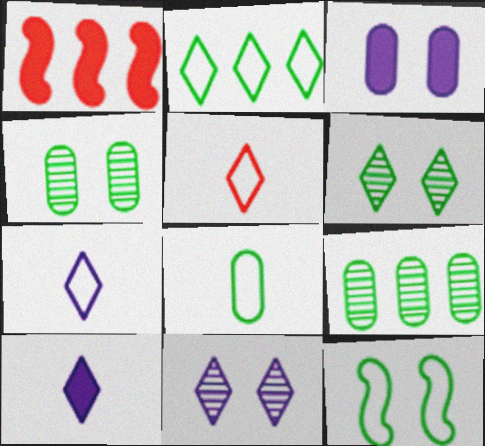[[1, 4, 7], 
[1, 8, 11], 
[2, 8, 12]]